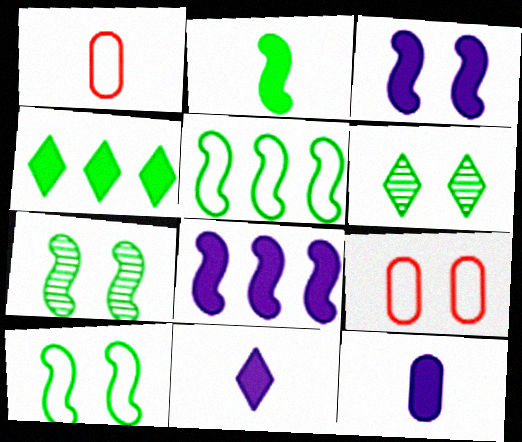[[1, 6, 8], 
[2, 5, 7], 
[3, 6, 9]]